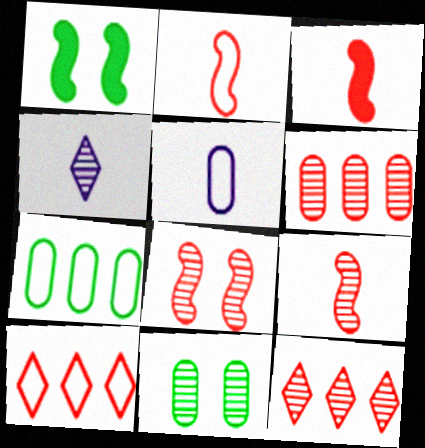[[1, 5, 12], 
[2, 3, 9]]